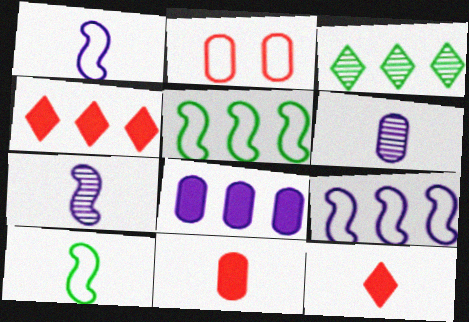[[6, 10, 12]]